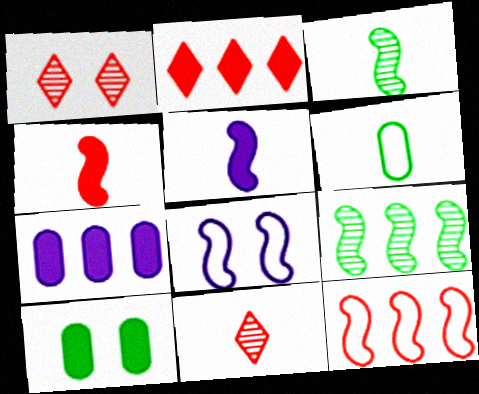[[1, 8, 10], 
[2, 5, 10], 
[4, 8, 9], 
[5, 6, 11]]